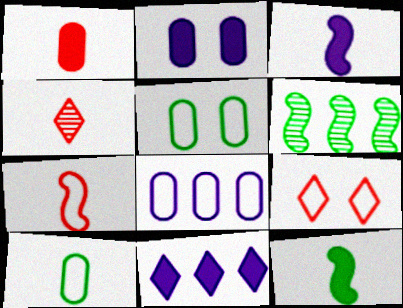[[1, 4, 7], 
[2, 3, 11], 
[3, 4, 10]]